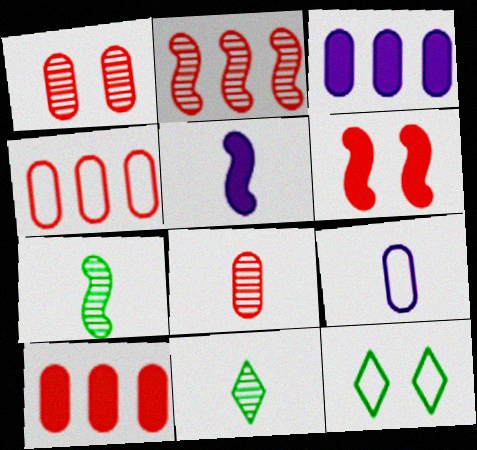[]